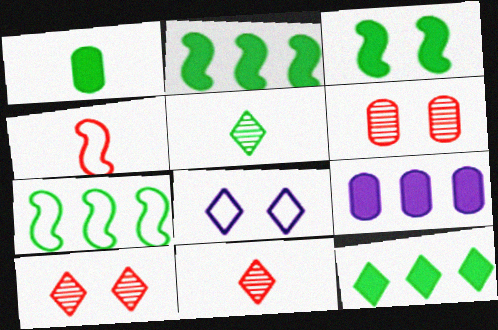[[1, 3, 12], 
[3, 6, 8], 
[8, 11, 12]]